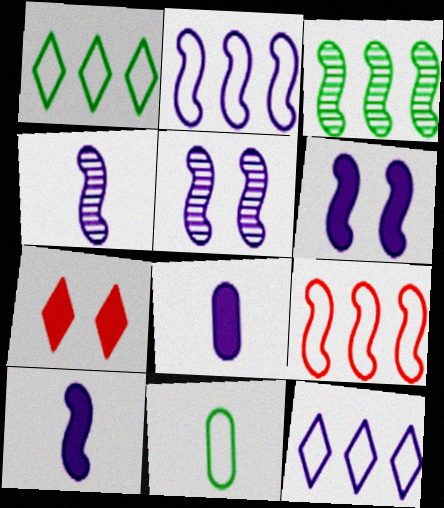[[2, 4, 6], 
[2, 5, 10], 
[5, 8, 12]]